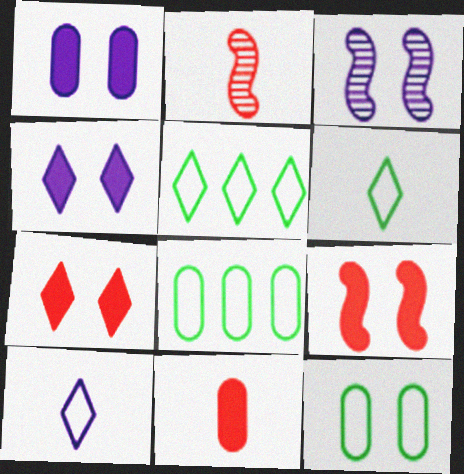[[1, 2, 5], 
[2, 4, 8], 
[3, 5, 11], 
[3, 7, 12]]